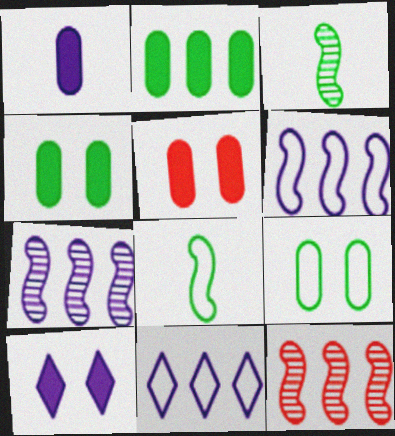[[1, 2, 5], 
[2, 11, 12], 
[3, 5, 11]]